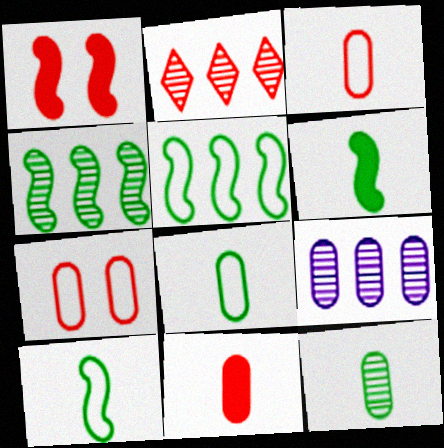[[1, 2, 3], 
[2, 4, 9]]